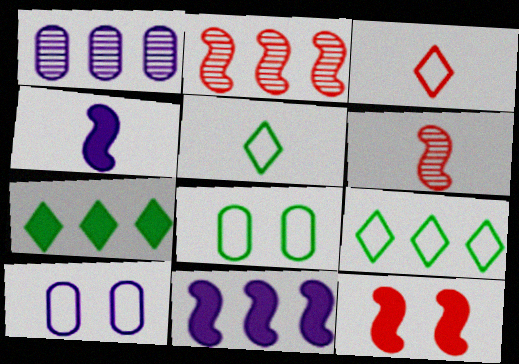[[1, 5, 12], 
[6, 7, 10]]